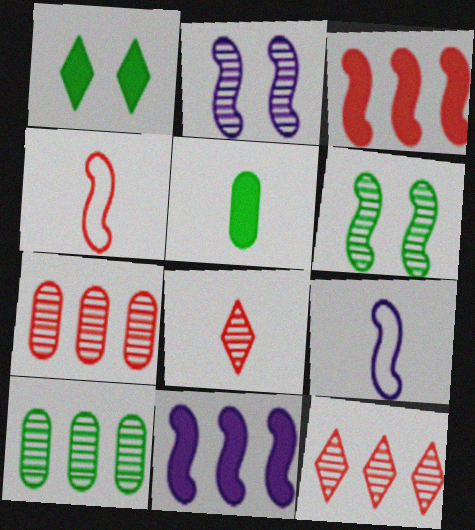[[1, 7, 9], 
[2, 8, 10], 
[2, 9, 11], 
[3, 6, 9], 
[4, 6, 11], 
[5, 8, 9]]